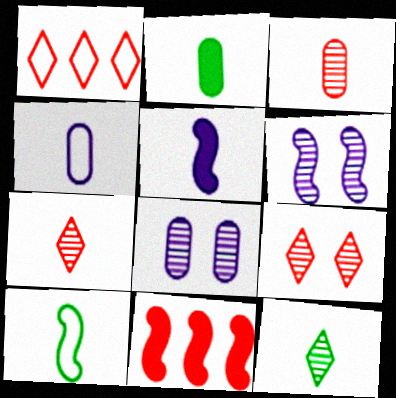[[1, 2, 6], 
[2, 3, 4], 
[2, 10, 12], 
[6, 10, 11]]